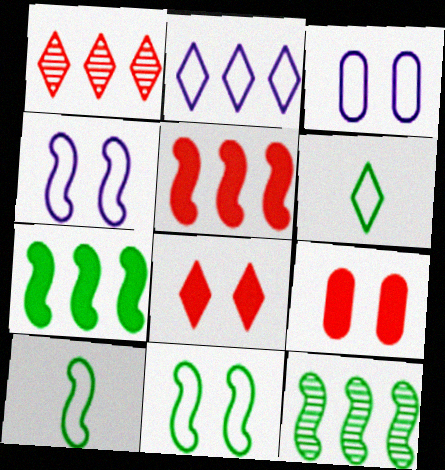[]